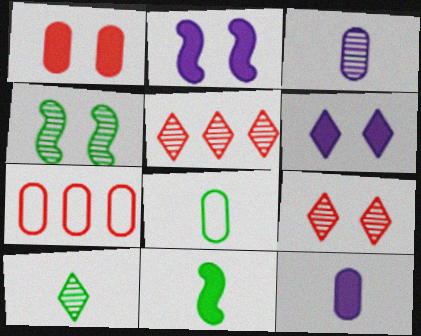[[2, 5, 8], 
[2, 7, 10], 
[3, 4, 5], 
[8, 10, 11]]